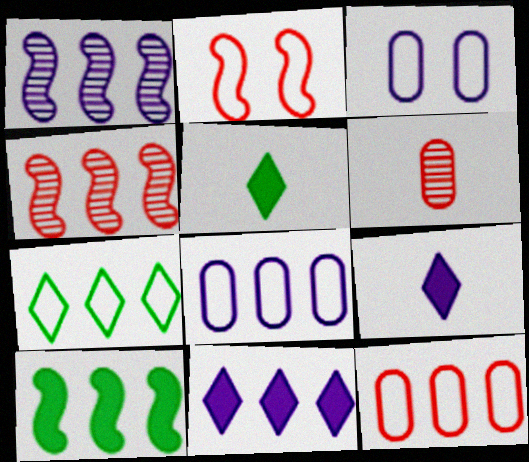[[1, 3, 9], 
[1, 8, 11], 
[3, 4, 5]]